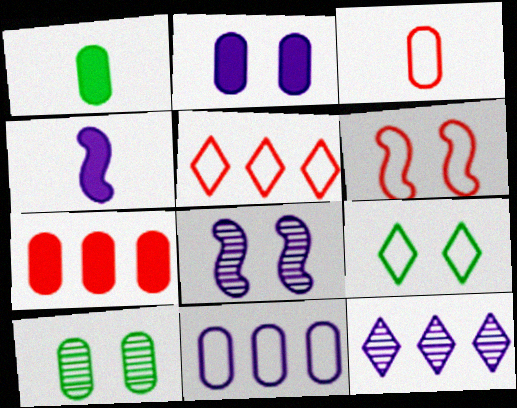[[1, 2, 7], 
[1, 5, 8], 
[1, 6, 12], 
[3, 5, 6], 
[4, 5, 10]]